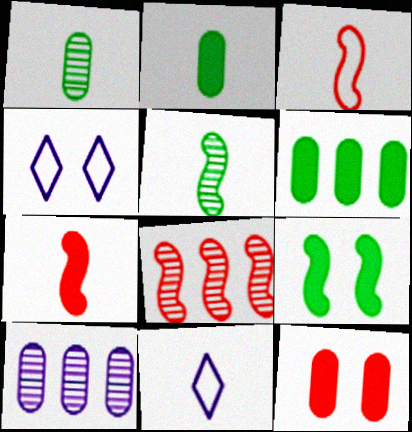[[1, 7, 11], 
[2, 4, 8]]